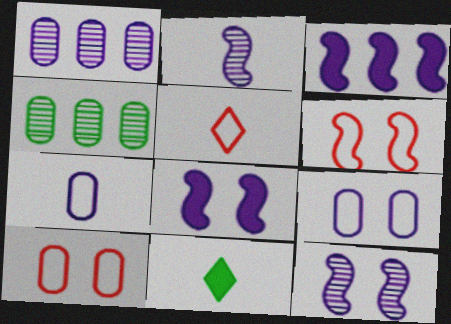[[1, 6, 11], 
[4, 5, 8]]